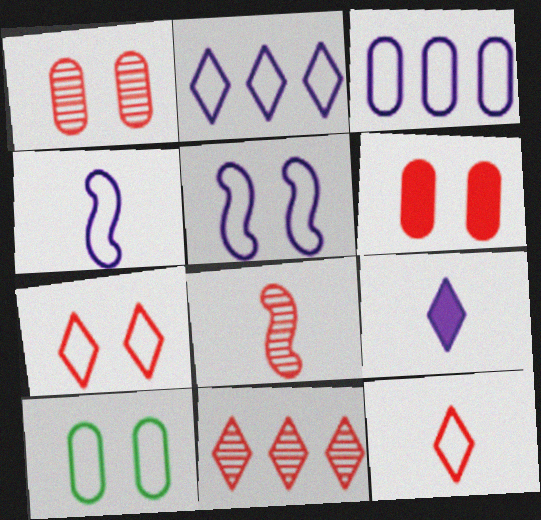[[1, 8, 11], 
[5, 7, 10]]